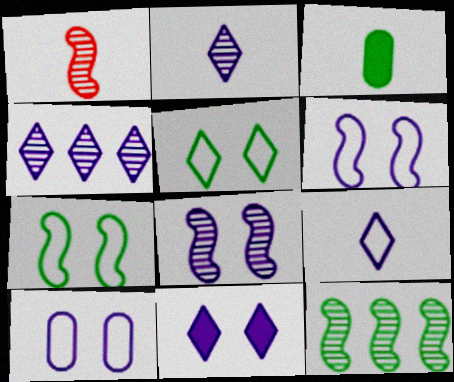[[1, 3, 9], 
[1, 8, 12], 
[3, 5, 12], 
[4, 9, 11], 
[8, 10, 11]]